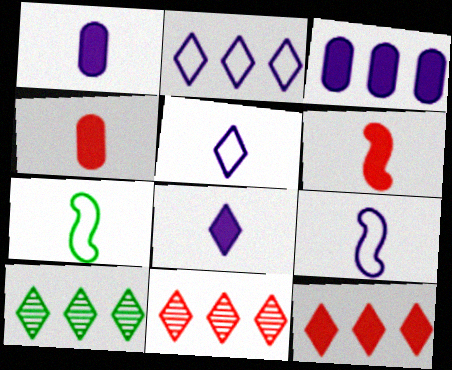[[2, 10, 12]]